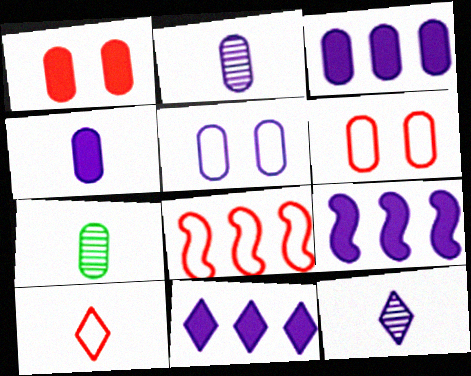[[2, 3, 5], 
[3, 6, 7], 
[3, 9, 11], 
[5, 9, 12], 
[6, 8, 10]]